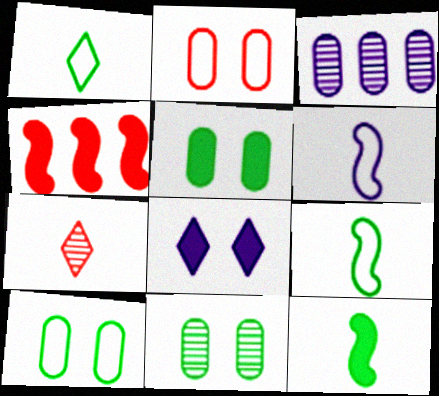[[2, 4, 7], 
[3, 6, 8], 
[5, 10, 11]]